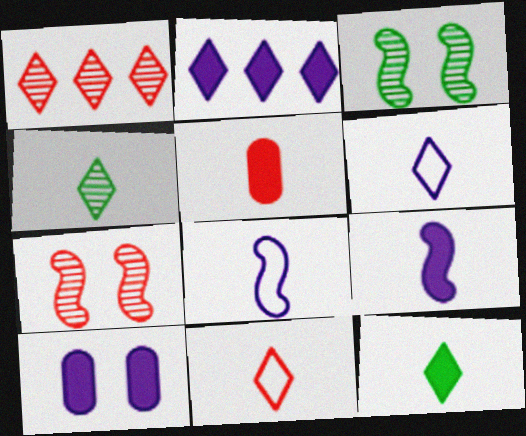[[2, 9, 10], 
[4, 5, 8], 
[5, 9, 12]]